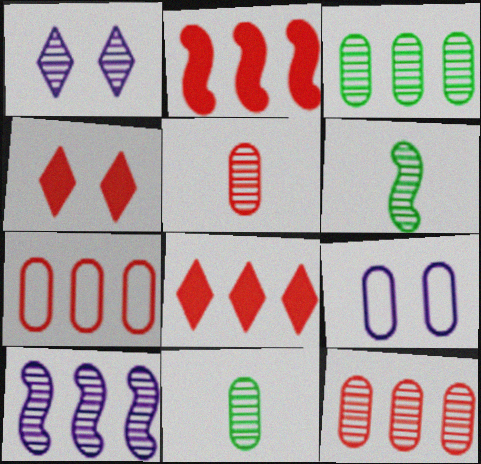[[1, 6, 12], 
[6, 8, 9]]